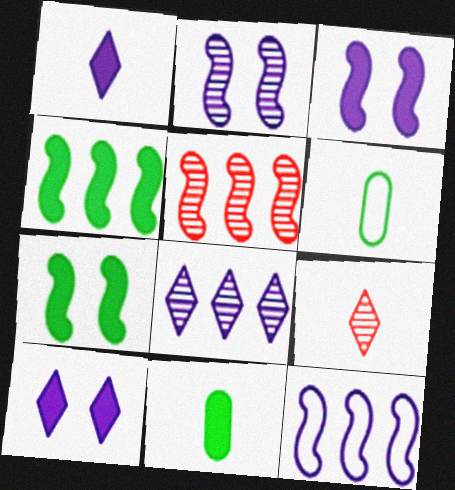[[4, 5, 12], 
[5, 6, 10]]